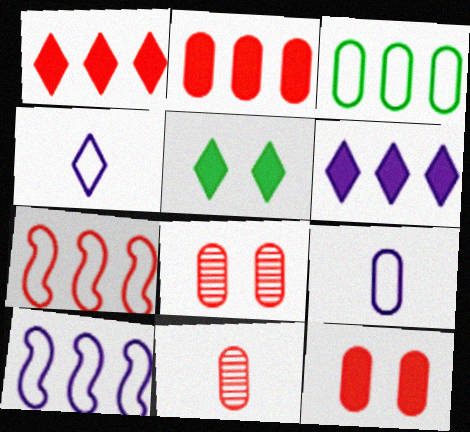[[5, 10, 11]]